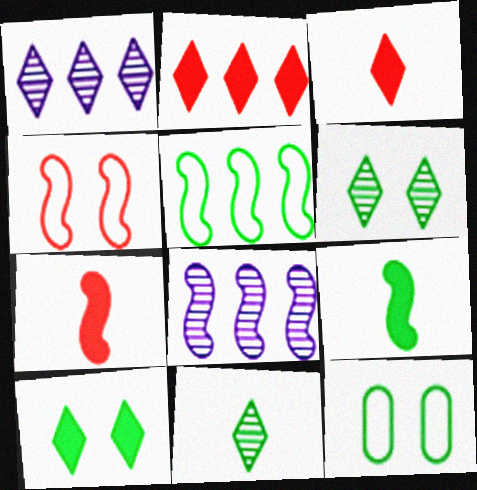[[1, 7, 12], 
[3, 8, 12], 
[4, 8, 9]]